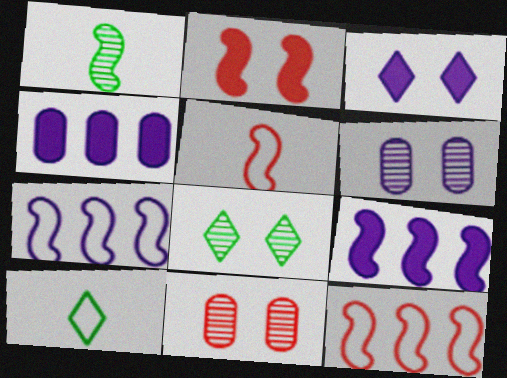[[1, 2, 7], 
[4, 5, 8], 
[9, 10, 11]]